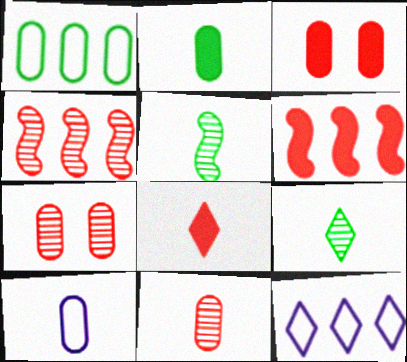[[2, 10, 11], 
[3, 5, 12], 
[3, 6, 8], 
[5, 8, 10]]